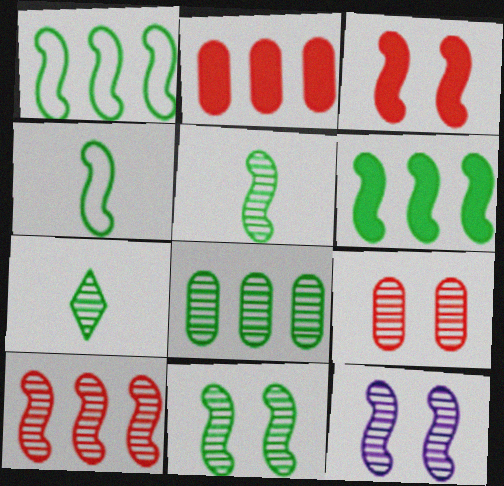[[4, 6, 11], 
[5, 10, 12], 
[7, 8, 11]]